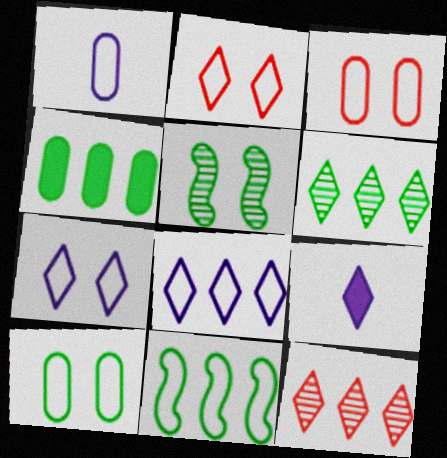[[1, 2, 11], 
[2, 6, 9], 
[4, 6, 11]]